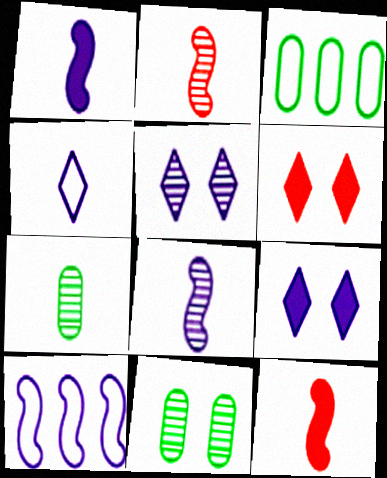[[2, 3, 9], 
[3, 5, 12], 
[3, 6, 8], 
[4, 7, 12], 
[6, 7, 10]]